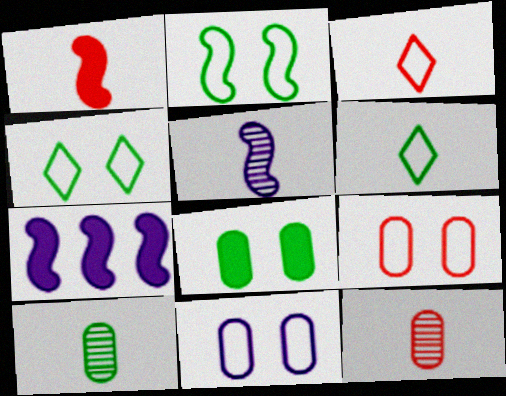[[1, 3, 12], 
[4, 7, 12]]